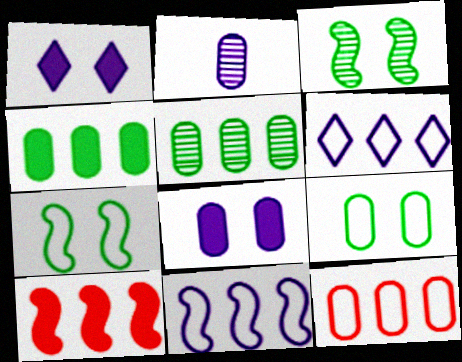[[1, 2, 11], 
[5, 6, 10]]